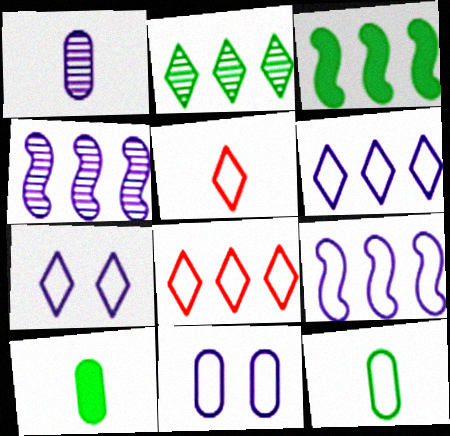[]